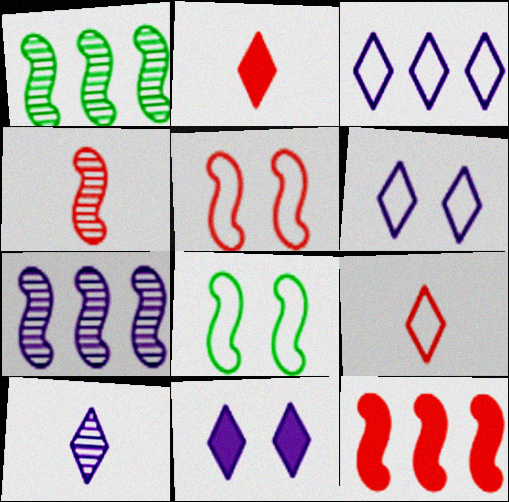[[3, 10, 11], 
[4, 5, 12]]